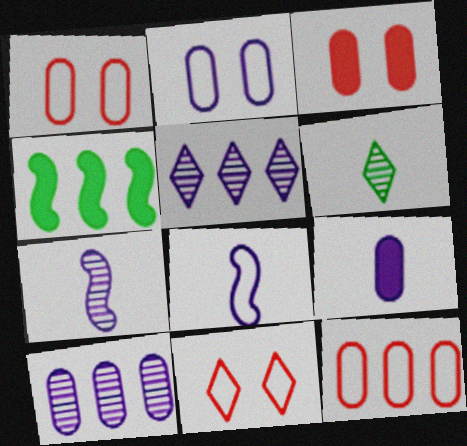[[2, 9, 10], 
[4, 5, 12]]